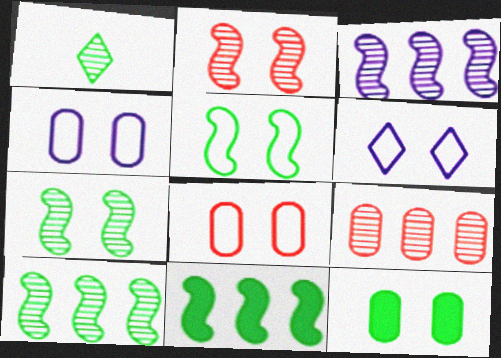[[2, 6, 12], 
[5, 6, 8]]